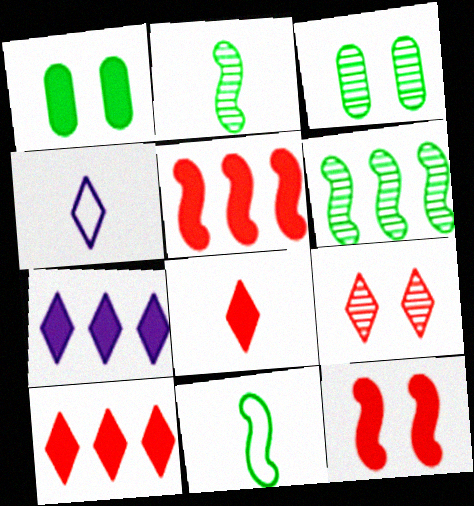[[3, 4, 5]]